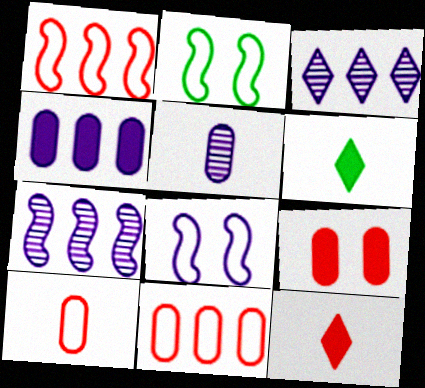[]